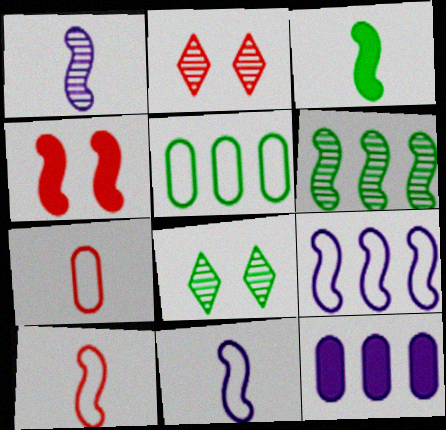[[1, 3, 10], 
[3, 5, 8], 
[4, 6, 11], 
[8, 10, 12]]